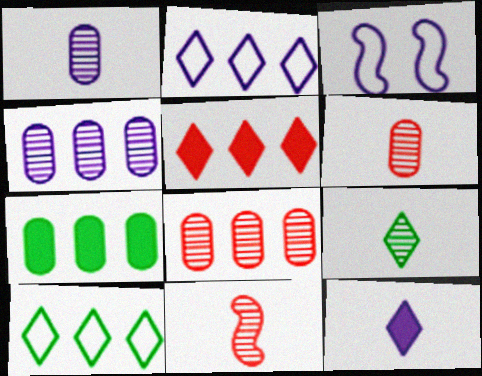[[1, 9, 11], 
[3, 4, 12]]